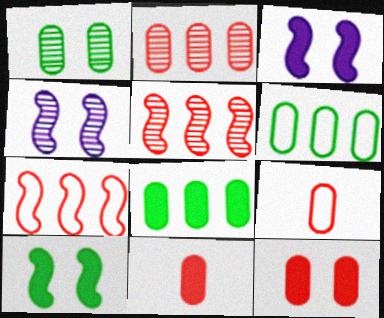[[2, 9, 12]]